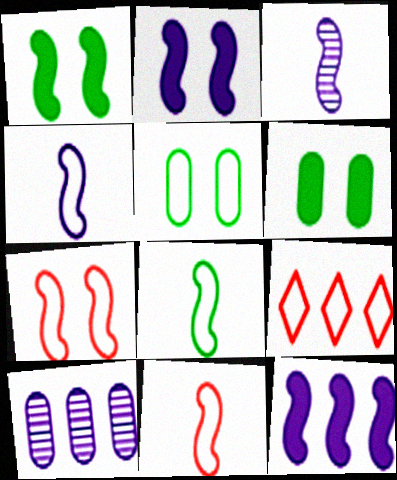[[3, 6, 9], 
[4, 5, 9], 
[4, 8, 11]]